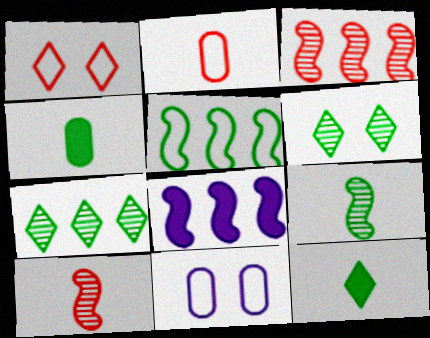[[2, 6, 8], 
[3, 5, 8], 
[3, 11, 12], 
[4, 5, 6]]